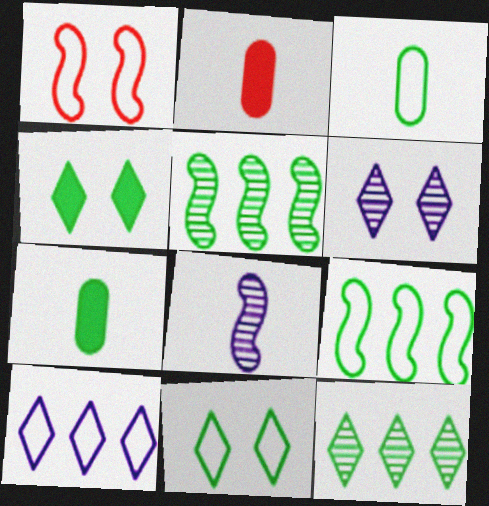[[1, 3, 10], 
[2, 6, 9], 
[3, 4, 5], 
[3, 9, 11], 
[5, 7, 11]]